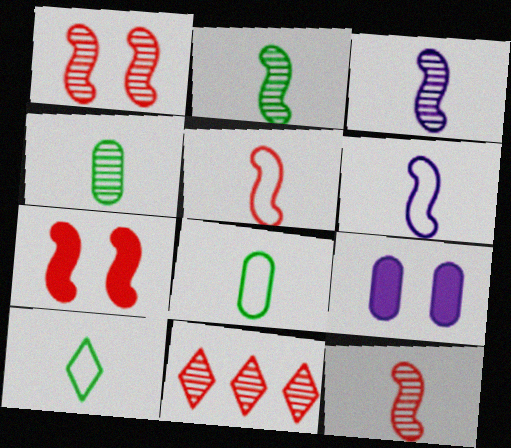[[2, 3, 12]]